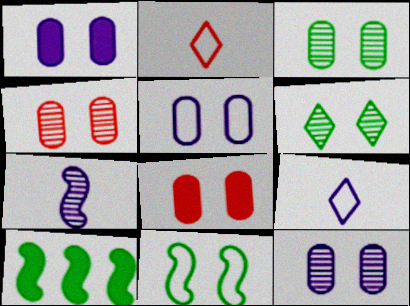[[1, 5, 12], 
[2, 10, 12], 
[3, 4, 12], 
[3, 5, 8], 
[4, 9, 10]]